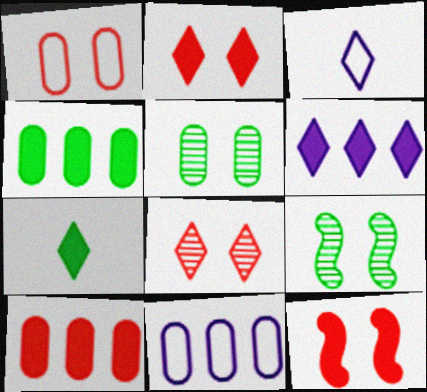[[1, 8, 12], 
[2, 6, 7], 
[3, 9, 10]]